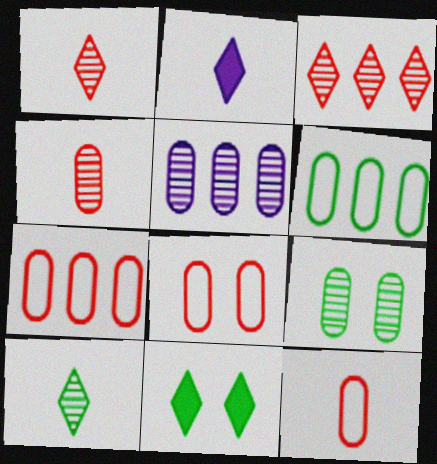[[4, 5, 9], 
[7, 8, 12]]